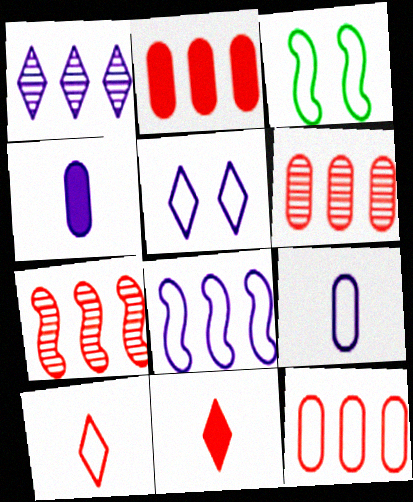[[2, 6, 12], 
[5, 8, 9]]